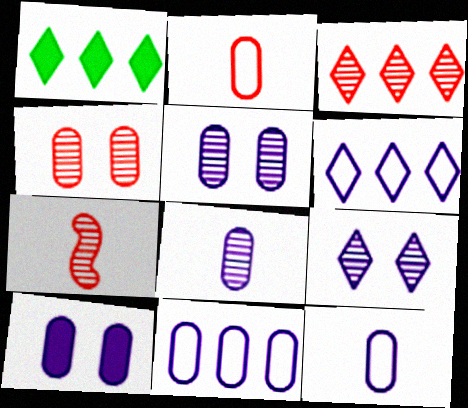[[1, 3, 6], 
[3, 4, 7], 
[8, 10, 11]]